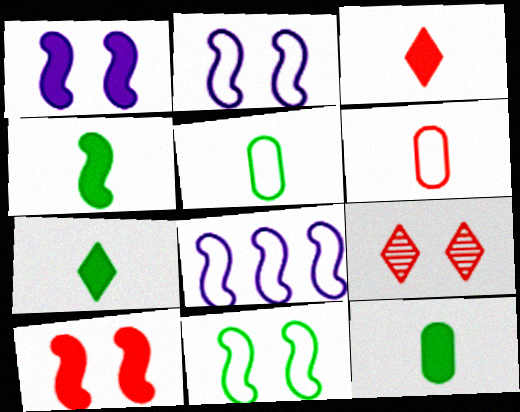[[4, 7, 12], 
[8, 9, 12]]